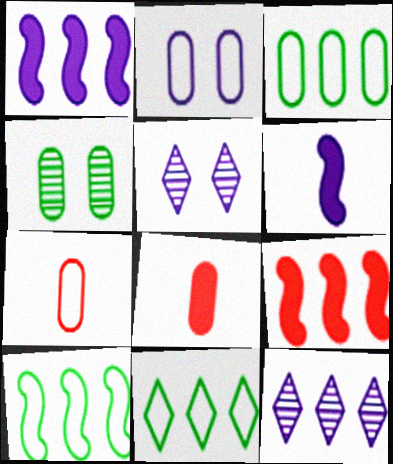[[2, 3, 7], 
[2, 6, 12], 
[3, 9, 12], 
[3, 10, 11], 
[5, 8, 10]]